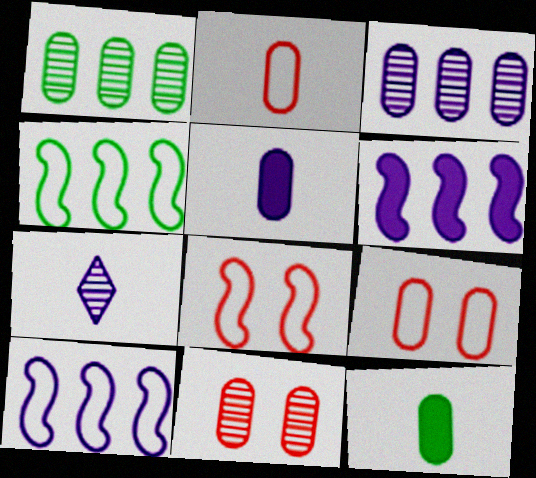[[1, 5, 9], 
[3, 9, 12]]